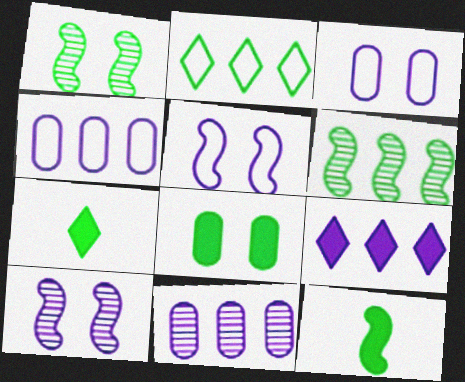[]